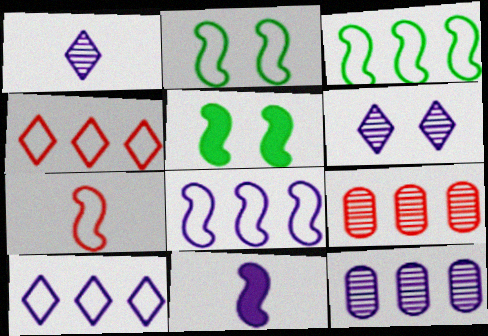[[2, 7, 8]]